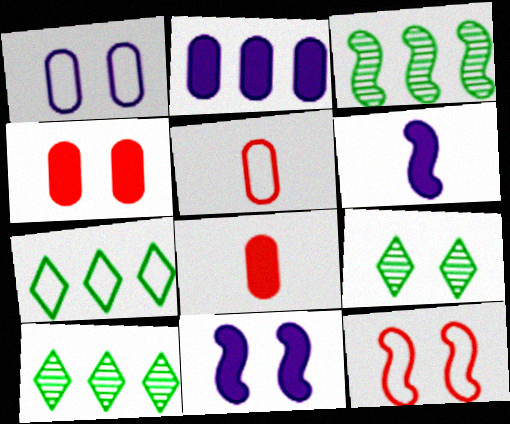[[3, 6, 12], 
[5, 10, 11]]